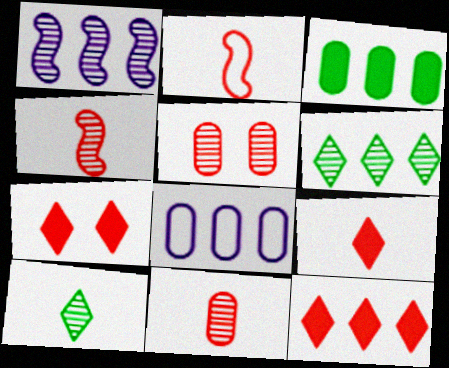[[1, 5, 10], 
[2, 5, 12], 
[2, 9, 11], 
[7, 9, 12]]